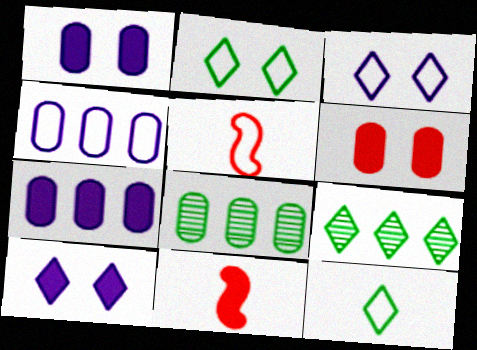[[1, 5, 9], 
[2, 4, 5], 
[3, 8, 11], 
[5, 8, 10]]